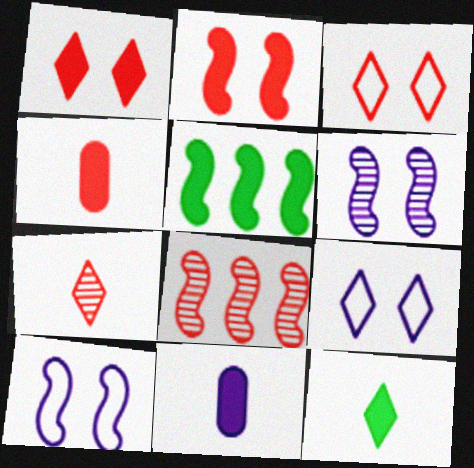[[1, 5, 11], 
[3, 4, 8]]